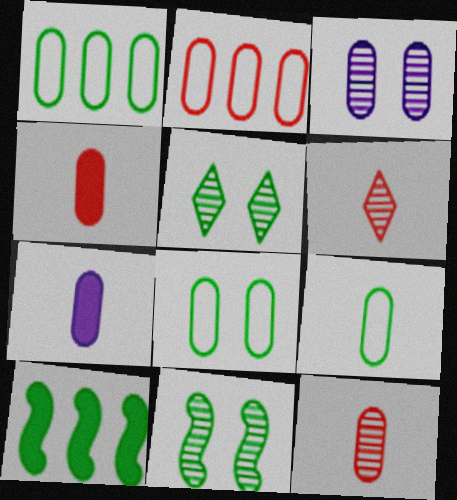[[1, 3, 4], 
[1, 8, 9], 
[5, 9, 10], 
[7, 9, 12]]